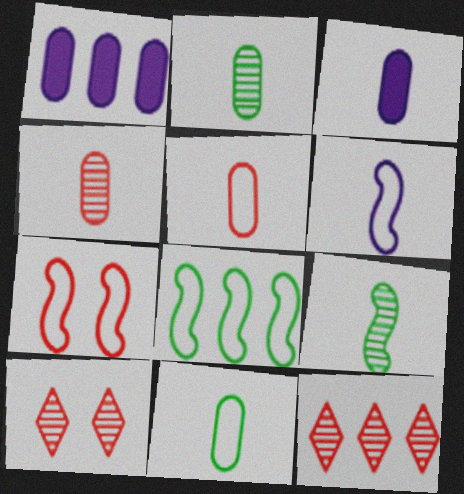[[1, 8, 12], 
[2, 3, 5], 
[3, 4, 11], 
[3, 8, 10], 
[6, 7, 8]]